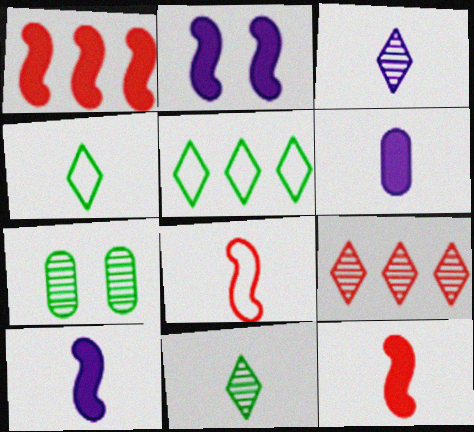[[6, 8, 11]]